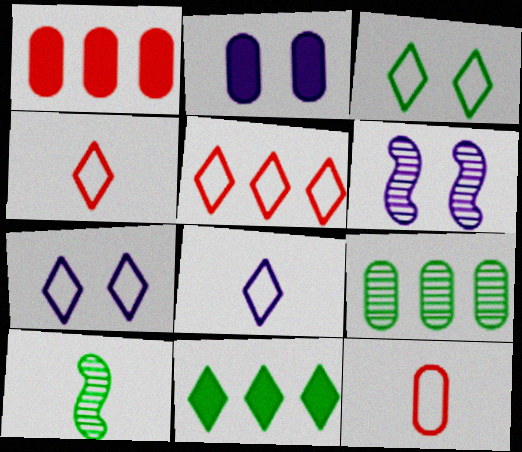[[1, 7, 10], 
[2, 5, 10], 
[2, 6, 7], 
[2, 9, 12], 
[3, 5, 8], 
[6, 11, 12]]